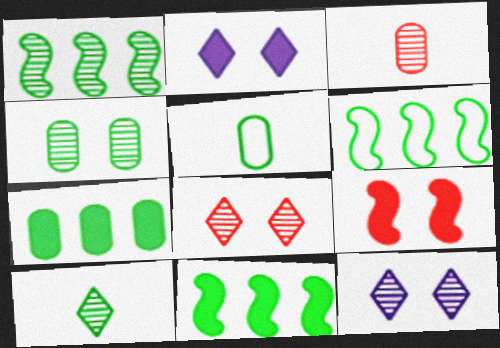[[1, 3, 12], 
[1, 4, 10], 
[1, 6, 11], 
[2, 3, 6], 
[4, 5, 7]]